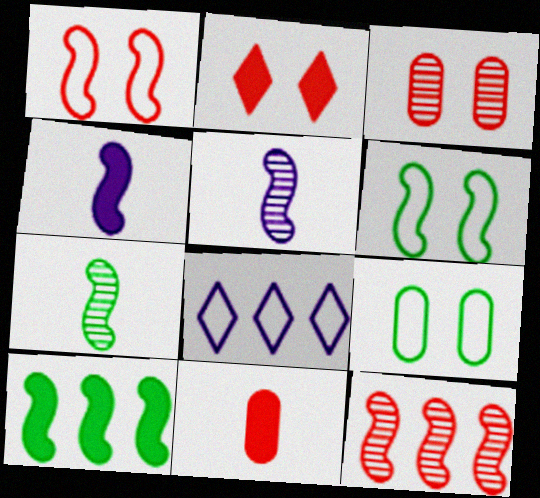[[1, 2, 3], 
[1, 5, 10], 
[4, 6, 12], 
[6, 7, 10]]